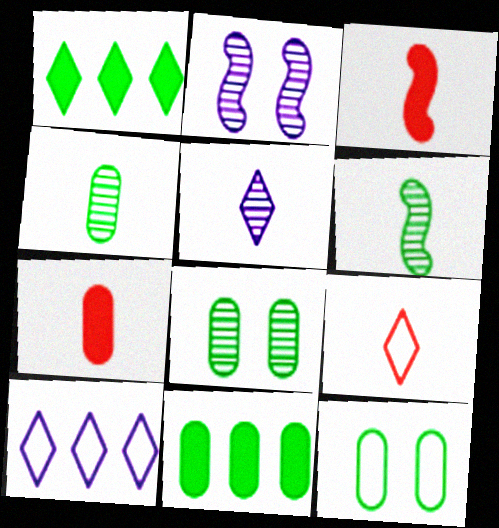[[1, 6, 12], 
[2, 9, 11], 
[3, 8, 10], 
[4, 11, 12]]